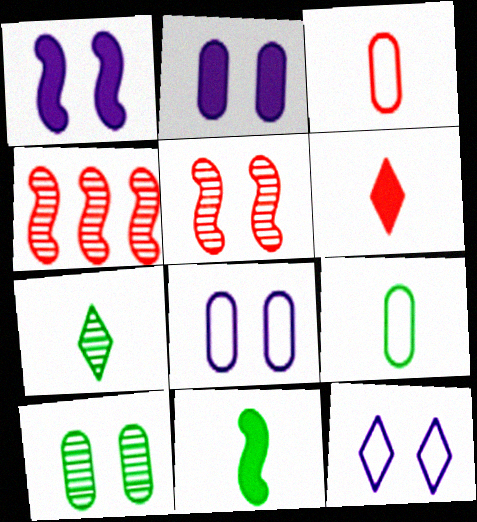[[7, 9, 11]]